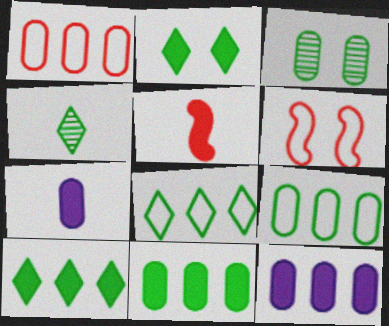[[1, 3, 7], 
[2, 4, 8], 
[2, 5, 12], 
[4, 6, 12]]